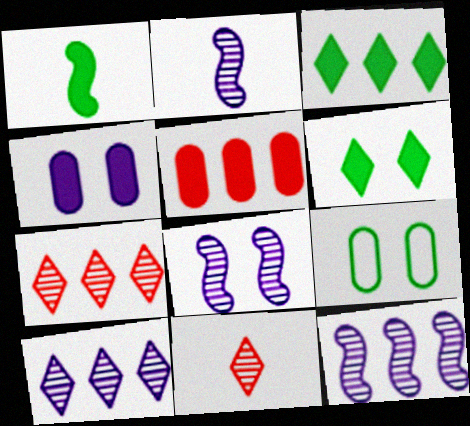[[2, 8, 12]]